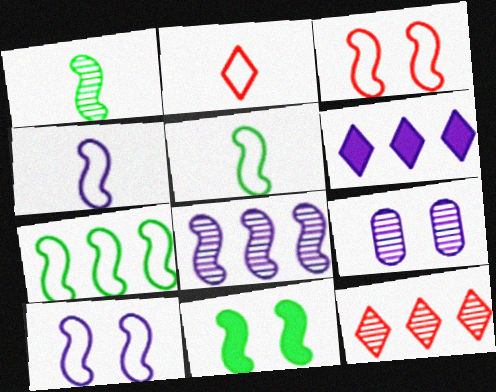[[1, 7, 11], 
[1, 9, 12], 
[3, 4, 7], 
[4, 6, 9]]